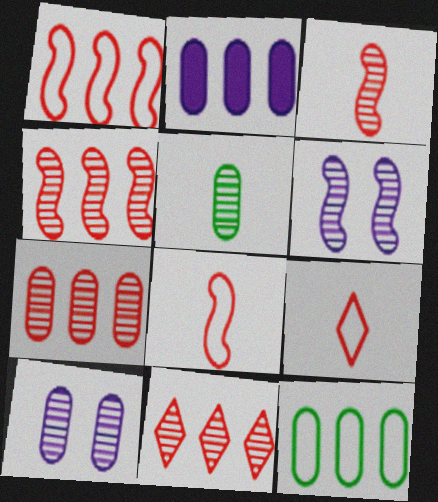[[2, 7, 12], 
[4, 7, 11], 
[5, 6, 11], 
[5, 7, 10]]